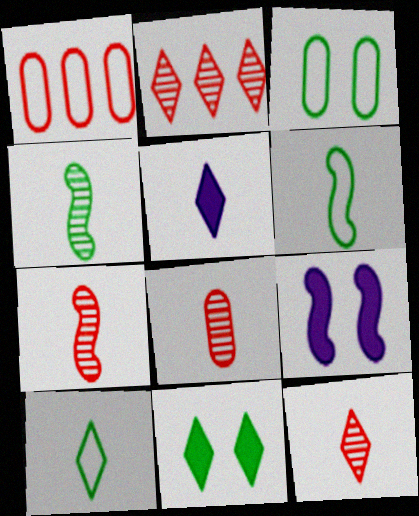[[5, 6, 8], 
[5, 10, 12], 
[7, 8, 12]]